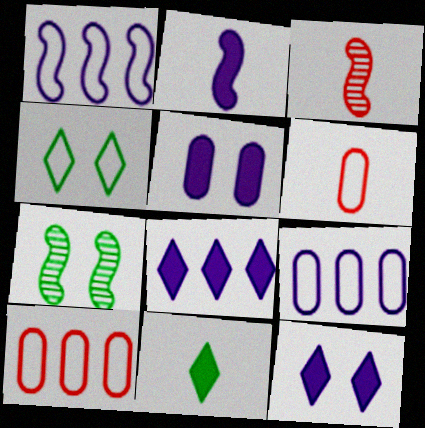[[1, 4, 6], 
[2, 5, 8], 
[6, 7, 8]]